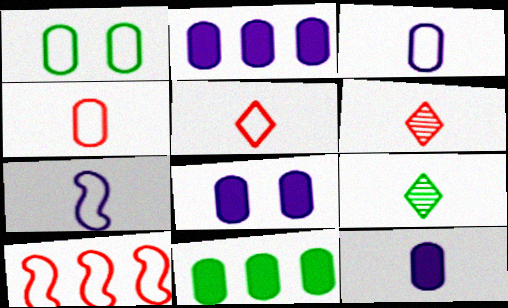[[2, 8, 12], 
[8, 9, 10]]